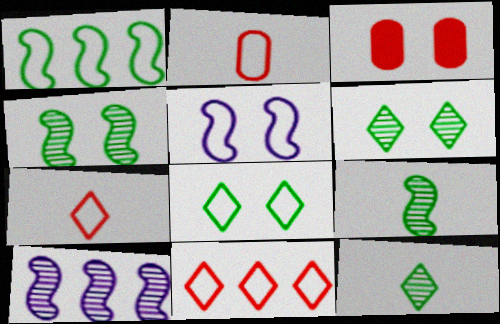[[3, 5, 6]]